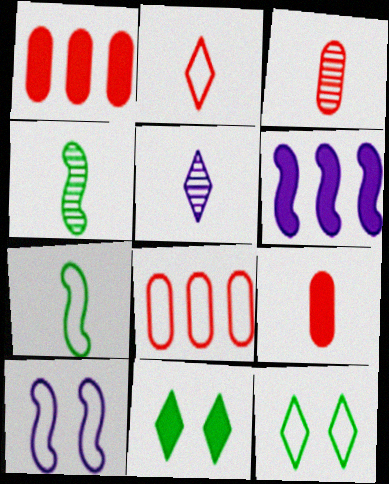[[3, 4, 5], 
[3, 6, 12], 
[5, 7, 9], 
[6, 9, 11]]